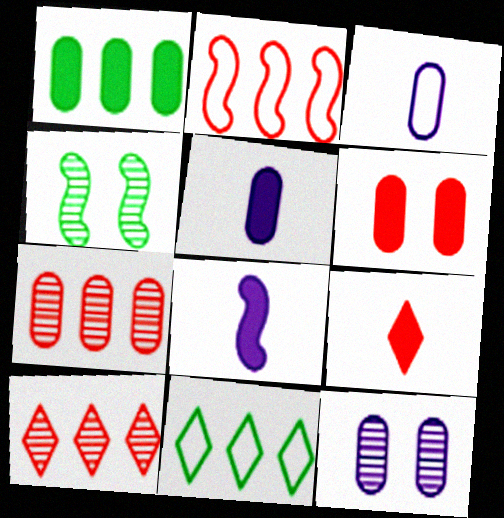[[1, 5, 6], 
[2, 4, 8]]